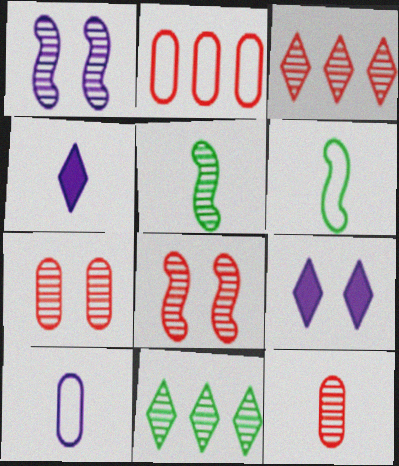[[1, 11, 12], 
[2, 5, 9], 
[3, 8, 12], 
[4, 6, 12]]